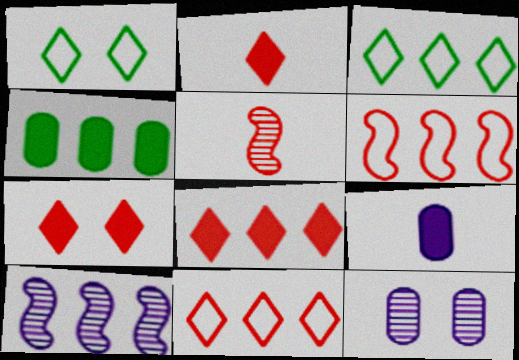[[2, 7, 8], 
[4, 10, 11]]